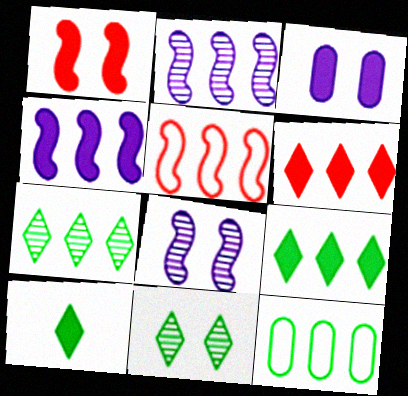[[2, 6, 12]]